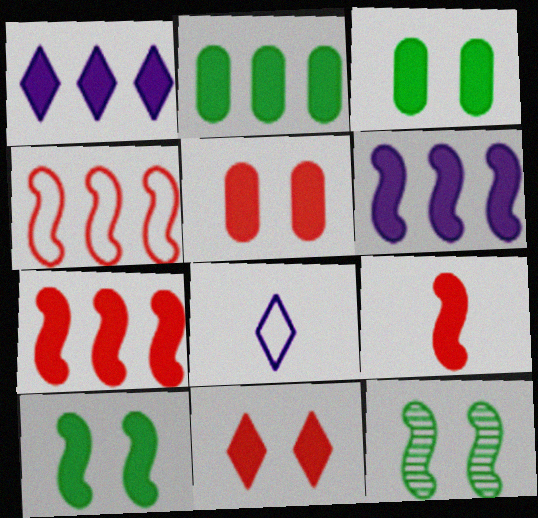[[1, 2, 7], 
[1, 3, 9], 
[6, 9, 10]]